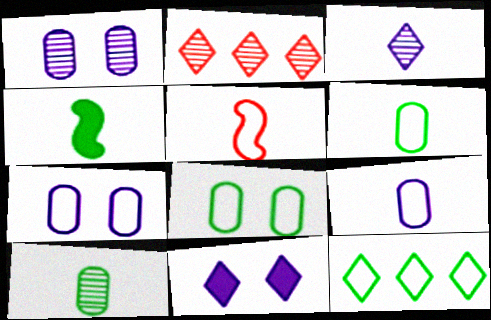[[2, 4, 7], 
[5, 7, 12]]